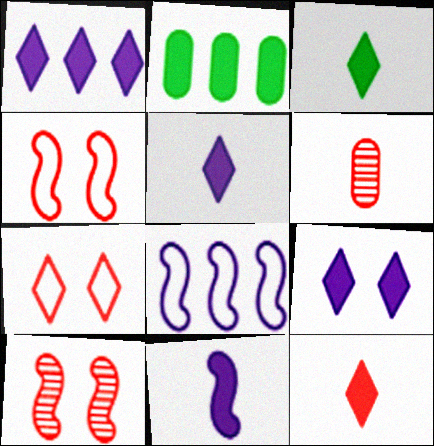[[1, 5, 9], 
[3, 5, 12]]